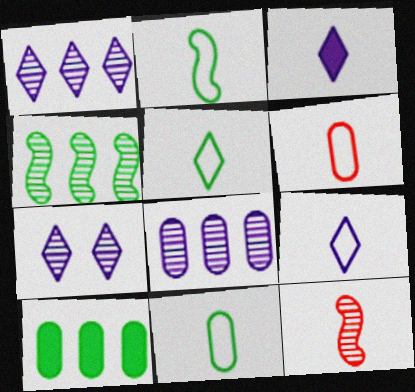[[2, 5, 11], 
[2, 6, 9], 
[3, 11, 12]]